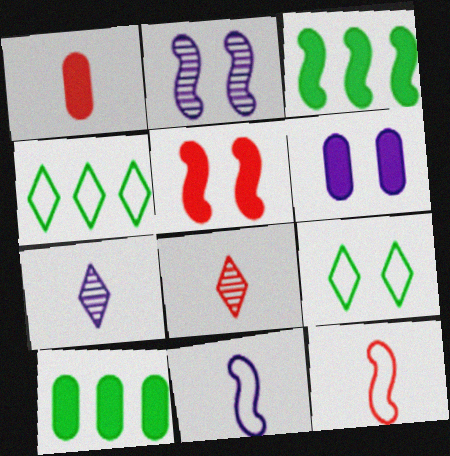[[1, 2, 4], 
[1, 6, 10], 
[1, 8, 12], 
[2, 3, 12]]